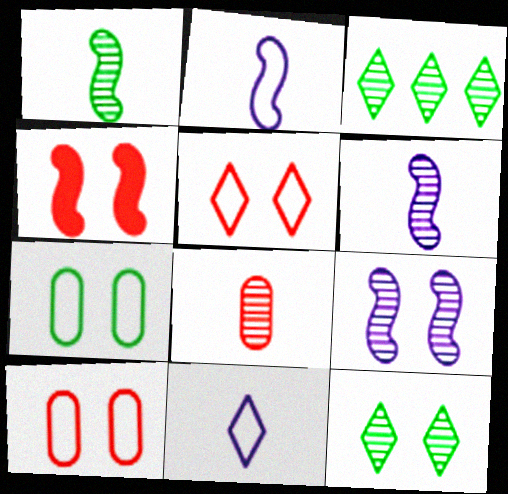[[3, 8, 9]]